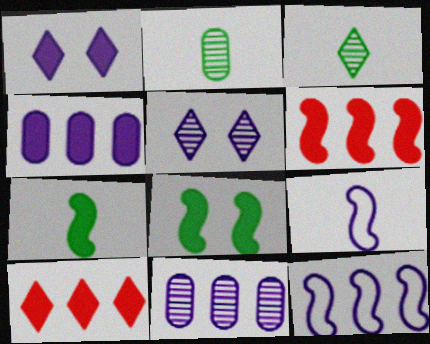[[1, 9, 11], 
[4, 5, 9]]